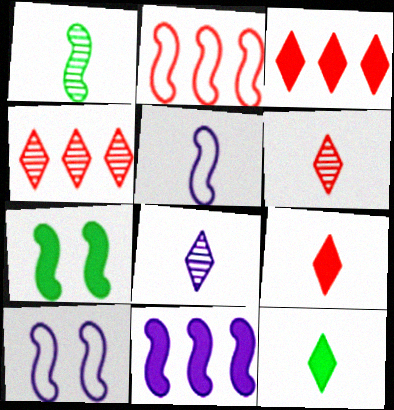[]